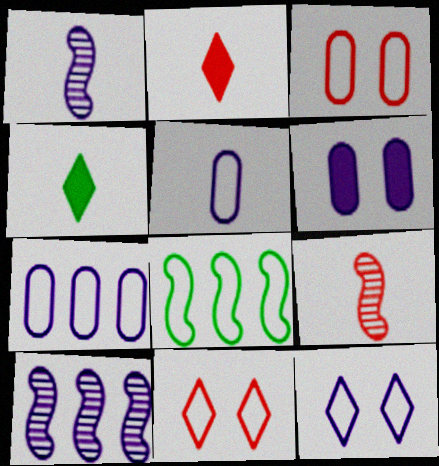[[3, 4, 10], 
[4, 5, 9], 
[5, 8, 11]]